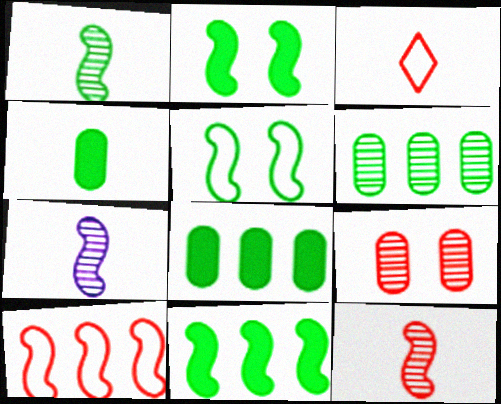[[1, 5, 11], 
[1, 7, 12], 
[2, 7, 10], 
[3, 4, 7]]